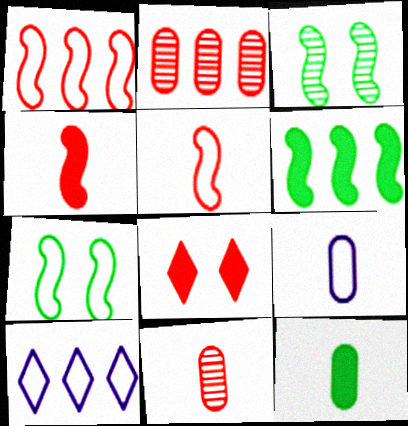[[1, 8, 11], 
[2, 5, 8], 
[2, 6, 10], 
[9, 11, 12]]